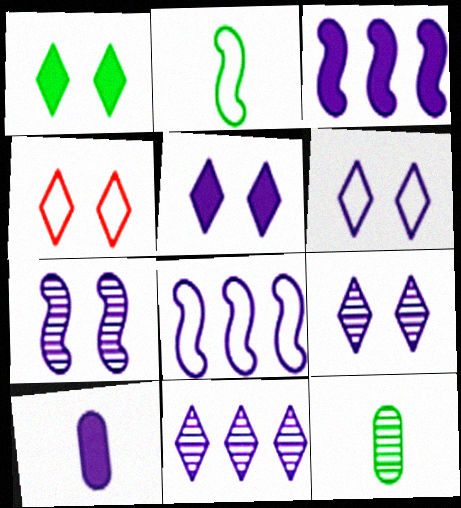[[1, 4, 9], 
[3, 4, 12], 
[3, 5, 10], 
[5, 6, 9], 
[8, 9, 10]]